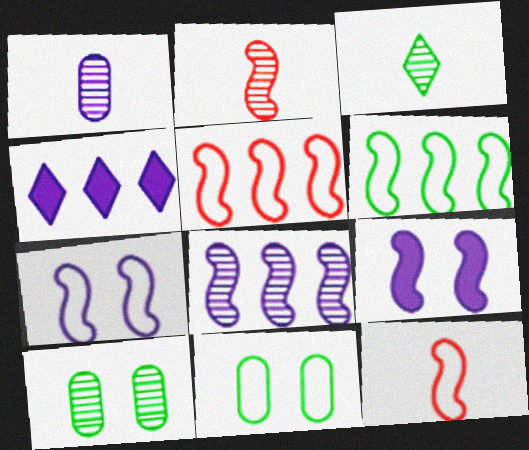[[1, 2, 3], 
[1, 4, 7], 
[2, 4, 11], 
[2, 6, 9], 
[4, 10, 12], 
[6, 7, 12]]